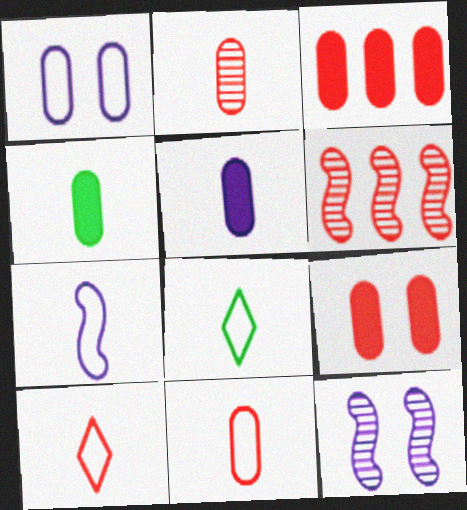[[3, 8, 12], 
[6, 9, 10], 
[7, 8, 11]]